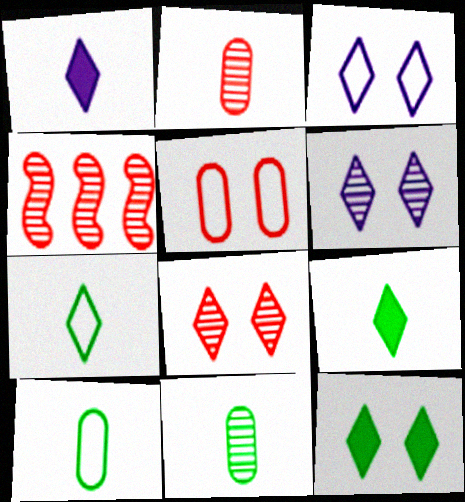[[2, 4, 8], 
[3, 8, 12], 
[4, 6, 11]]